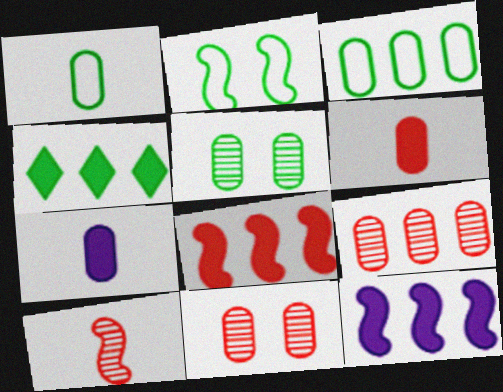[[2, 10, 12], 
[3, 7, 11]]